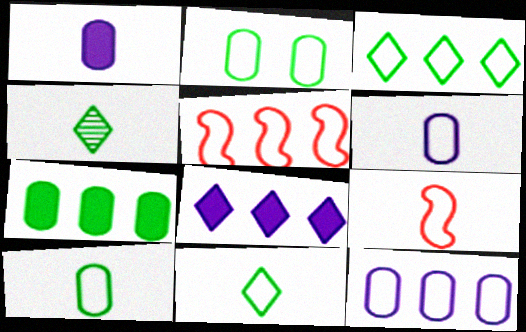[[1, 4, 9], 
[3, 5, 12], 
[6, 9, 11]]